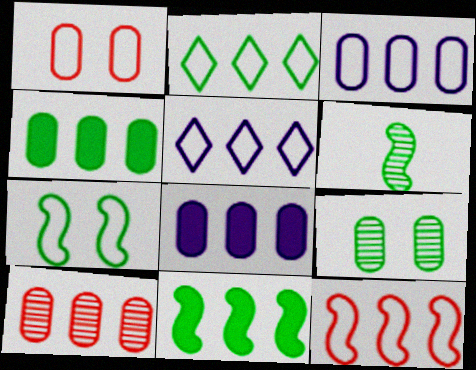[[2, 3, 12], 
[3, 4, 10], 
[5, 10, 11], 
[6, 7, 11]]